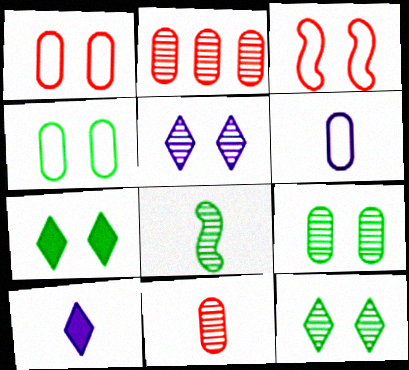[[2, 5, 8]]